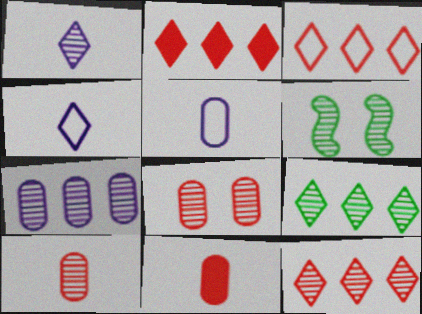[[2, 3, 12], 
[2, 5, 6]]